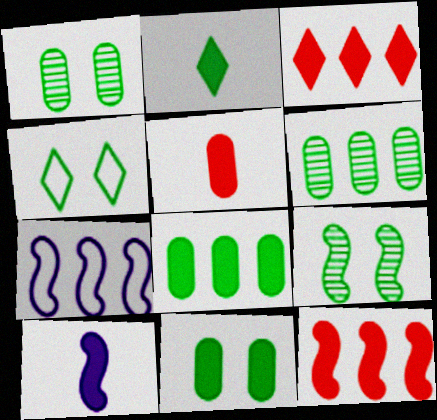[[2, 5, 10], 
[3, 6, 7], 
[3, 10, 11], 
[4, 9, 11]]